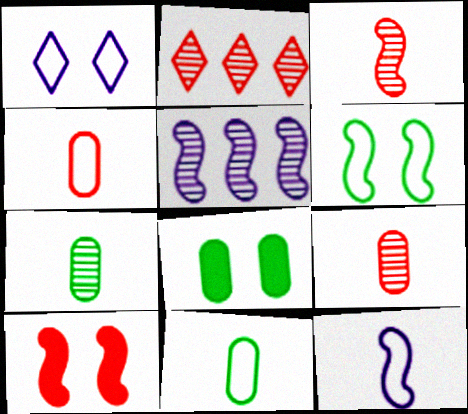[[2, 4, 10], 
[2, 8, 12]]